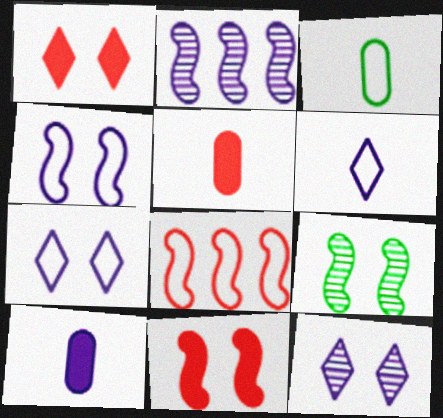[[1, 2, 3], 
[2, 7, 10], 
[3, 7, 8], 
[4, 9, 11]]